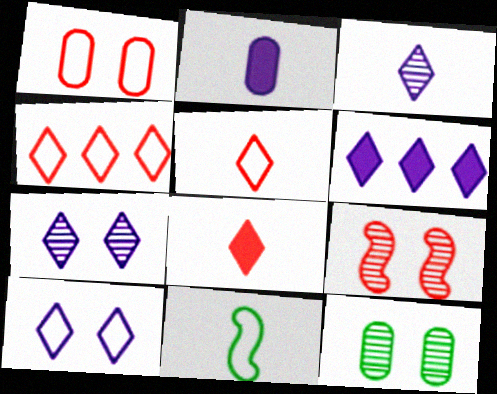[[3, 6, 10], 
[7, 9, 12]]